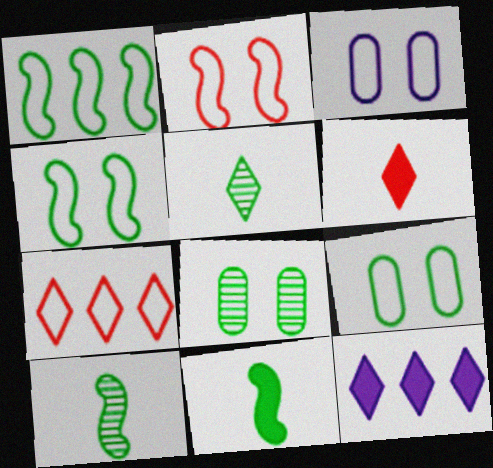[]